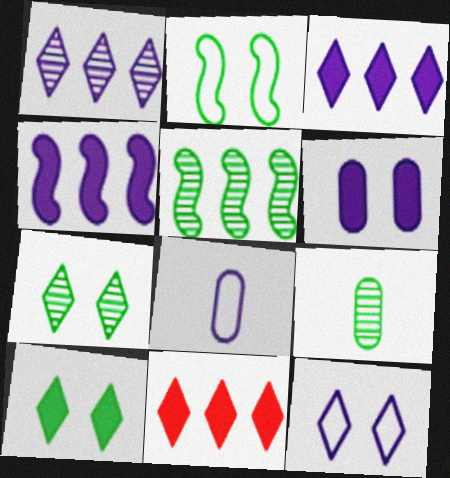[[5, 7, 9]]